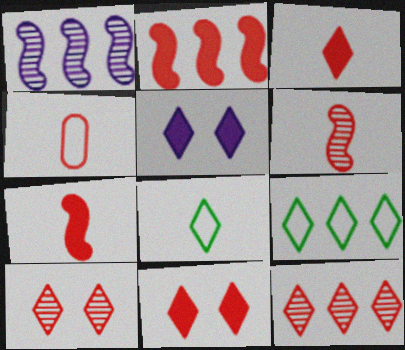[[2, 4, 10], 
[3, 4, 6], 
[5, 8, 12]]